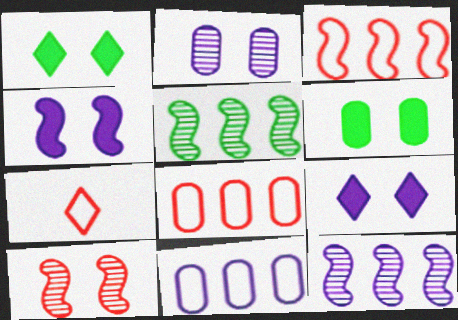[[6, 7, 12]]